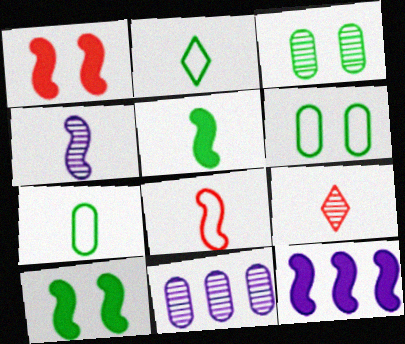[[1, 2, 11], 
[1, 5, 12], 
[4, 5, 8], 
[6, 9, 12]]